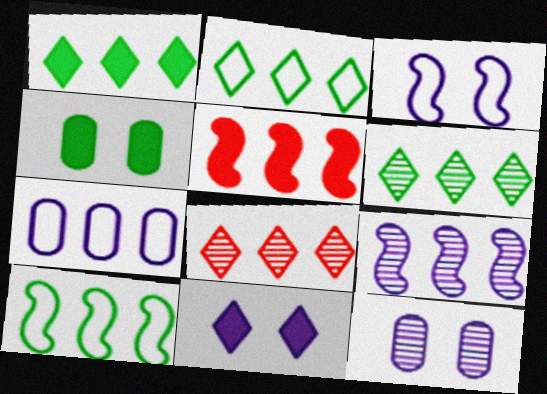[[1, 2, 6], 
[3, 11, 12], 
[5, 6, 7], 
[5, 9, 10]]